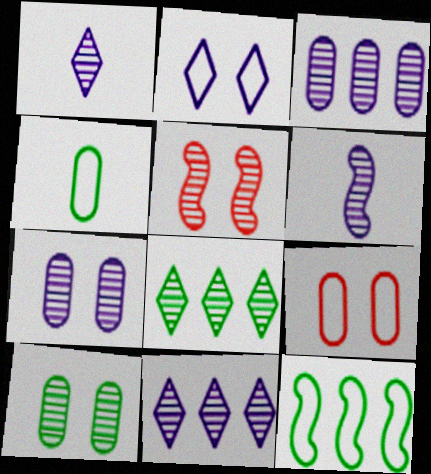[[6, 7, 11]]